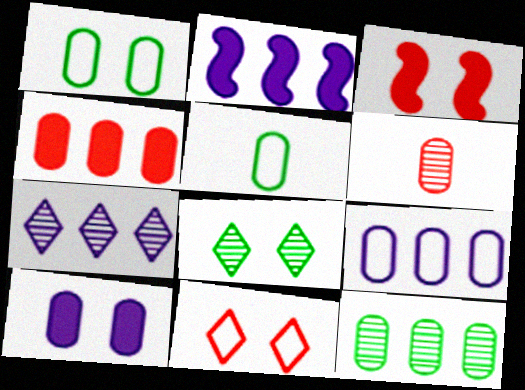[[2, 7, 9], 
[3, 5, 7], 
[4, 9, 12]]